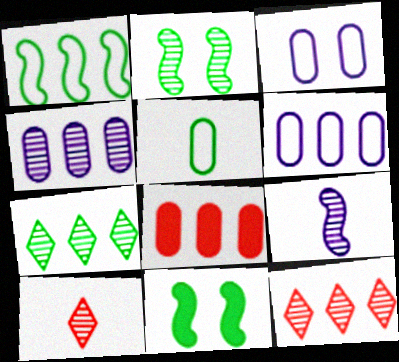[[2, 4, 10], 
[5, 7, 11], 
[6, 10, 11]]